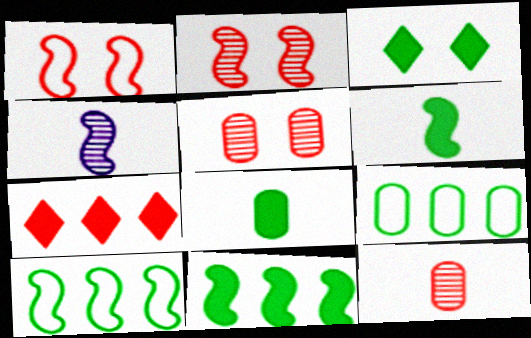[[1, 4, 11], 
[1, 7, 12], 
[3, 8, 11]]